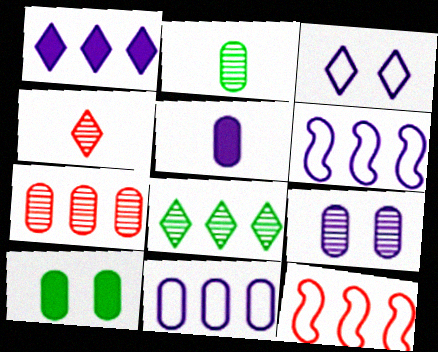[[2, 7, 9], 
[4, 6, 10], 
[5, 9, 11]]